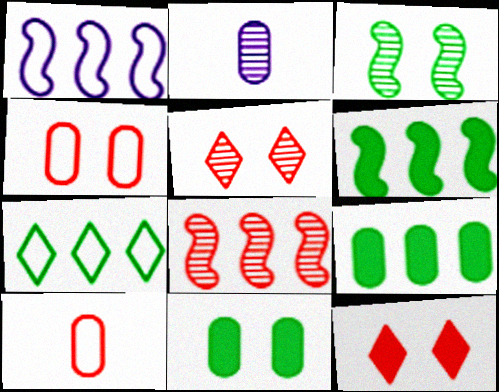[[1, 6, 8], 
[2, 4, 9], 
[8, 10, 12]]